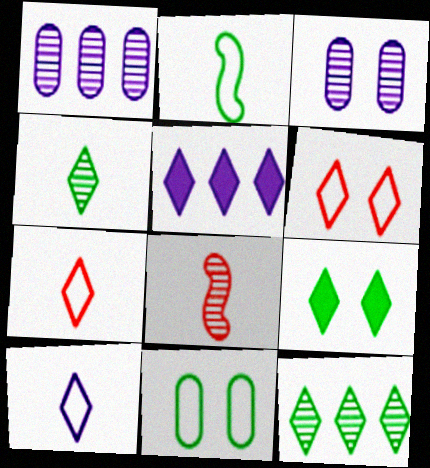[[3, 8, 12], 
[4, 5, 6], 
[5, 8, 11]]